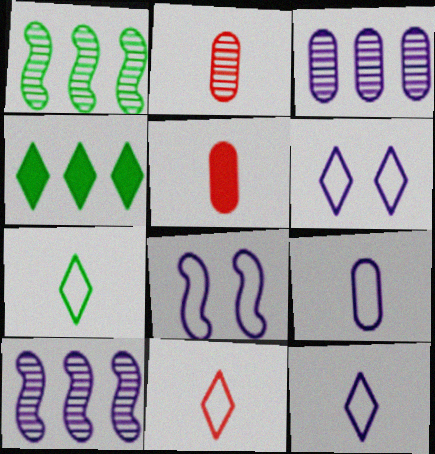[[1, 5, 6], 
[2, 4, 8], 
[7, 11, 12]]